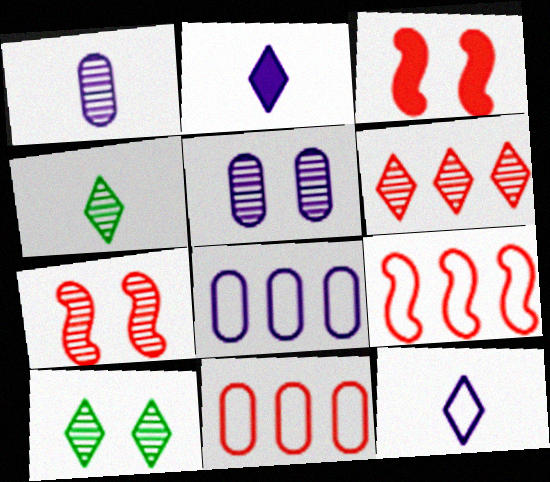[[3, 4, 8], 
[5, 7, 10]]